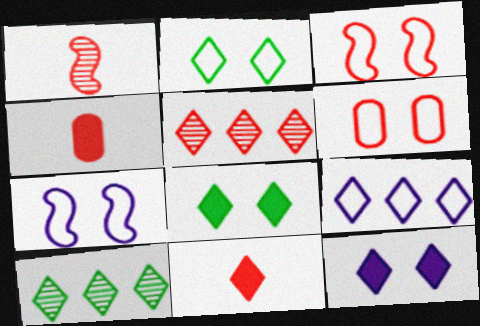[[2, 6, 7], 
[3, 4, 5], 
[4, 7, 10]]